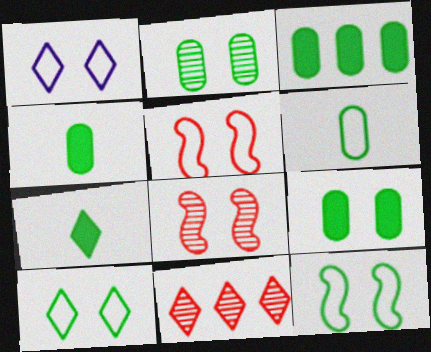[[1, 7, 11], 
[1, 8, 9], 
[2, 3, 6], 
[3, 4, 9]]